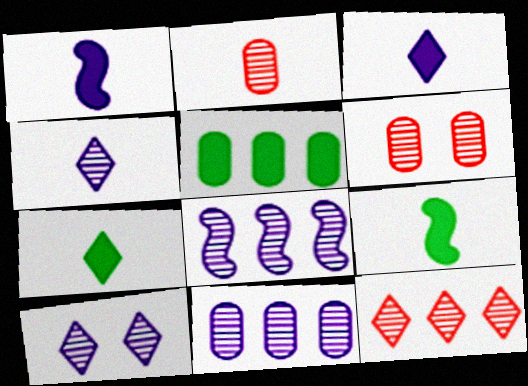[]